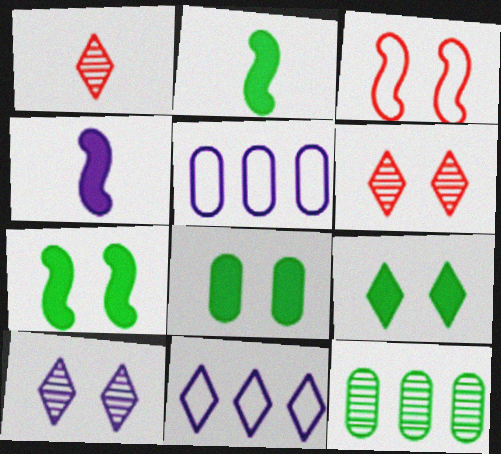[[1, 5, 7], 
[1, 9, 11], 
[2, 5, 6], 
[3, 8, 10], 
[4, 5, 10], 
[7, 8, 9]]